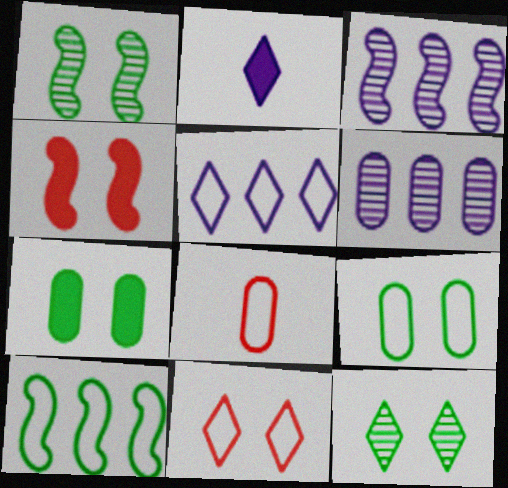[[6, 7, 8]]